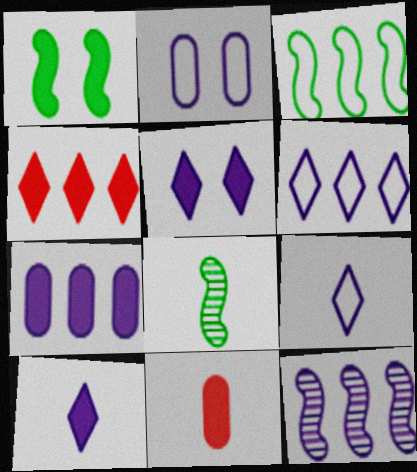[[1, 3, 8], 
[2, 4, 8], 
[2, 10, 12], 
[6, 7, 12], 
[8, 9, 11]]